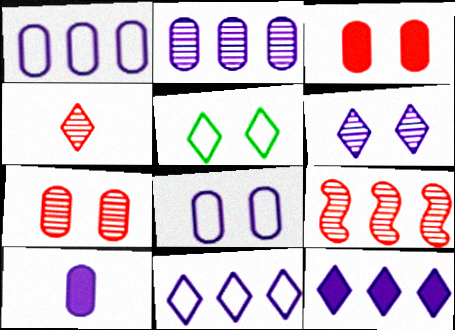[[2, 8, 10], 
[4, 5, 12], 
[4, 7, 9], 
[5, 9, 10]]